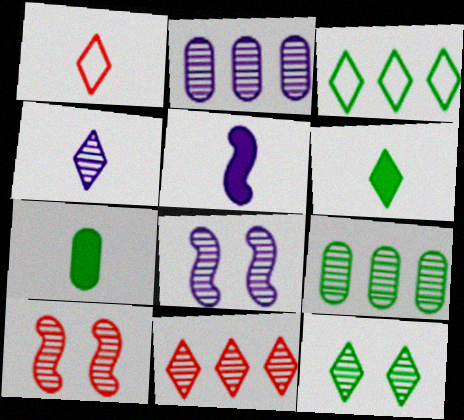[[1, 4, 6], 
[2, 4, 8], 
[3, 6, 12], 
[4, 9, 10], 
[4, 11, 12]]